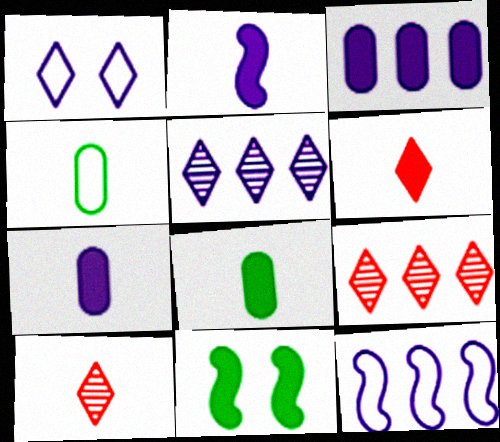[[2, 4, 10], 
[2, 6, 8], 
[3, 5, 12], 
[3, 6, 11]]